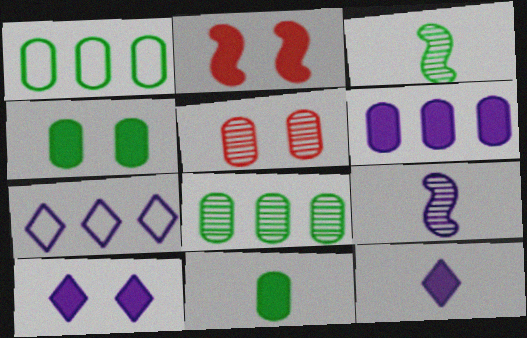[[2, 4, 10]]